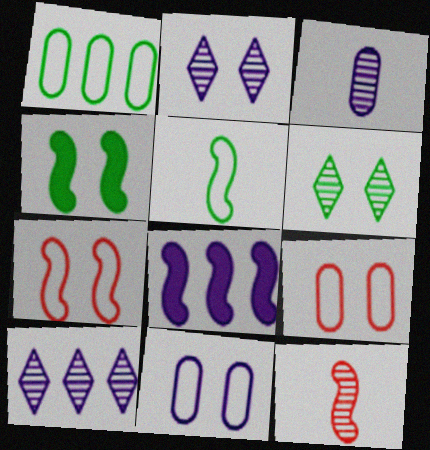[[2, 4, 9]]